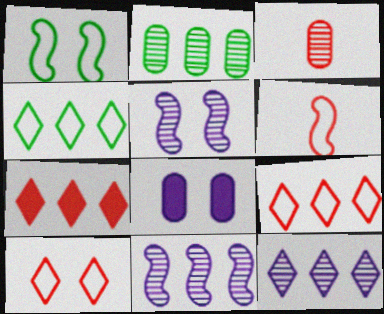[[4, 7, 12]]